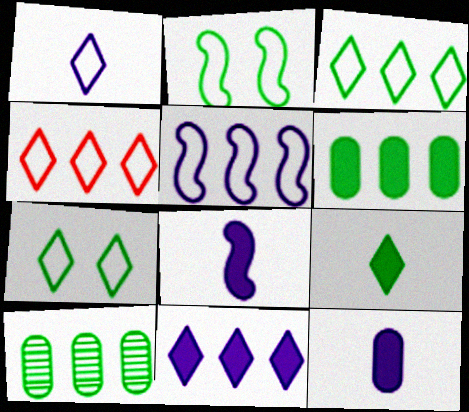[[1, 4, 7], 
[2, 9, 10]]